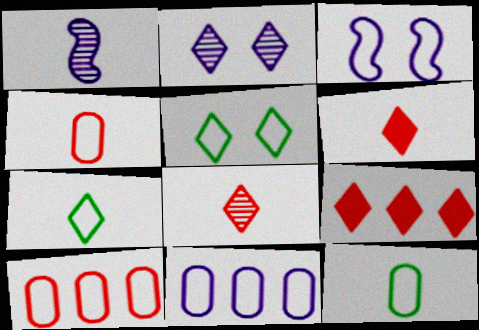[[1, 6, 12], 
[2, 7, 9], 
[3, 7, 10]]